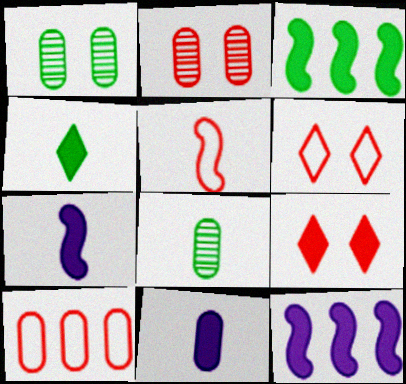[[1, 10, 11], 
[3, 9, 11], 
[5, 6, 10], 
[6, 8, 12]]